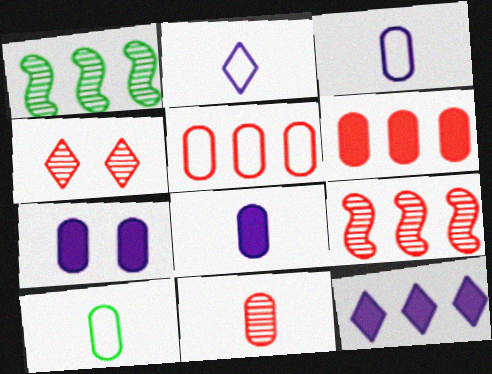[[1, 5, 12], 
[4, 9, 11], 
[8, 10, 11]]